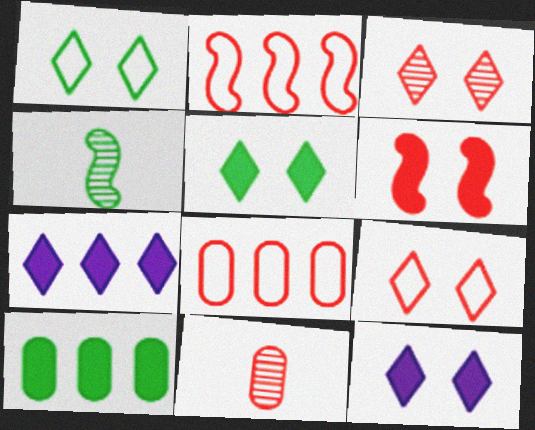[[1, 3, 12], 
[1, 4, 10], 
[4, 8, 12]]